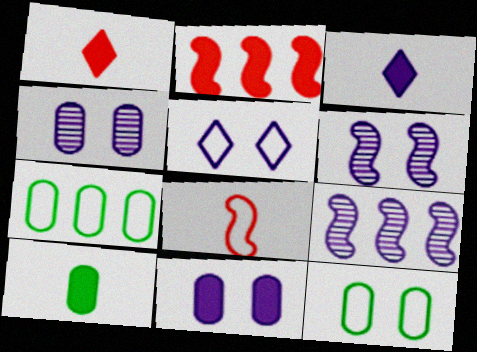[[1, 6, 7], 
[1, 9, 12], 
[5, 6, 11], 
[5, 7, 8]]